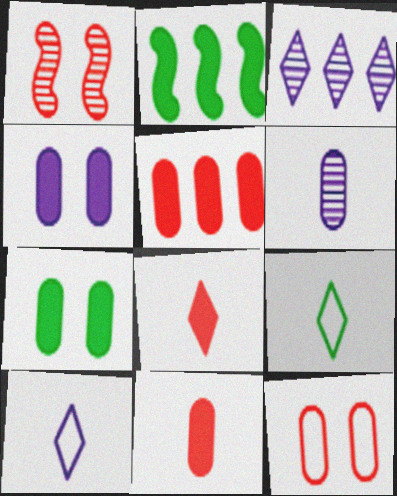[[2, 4, 8]]